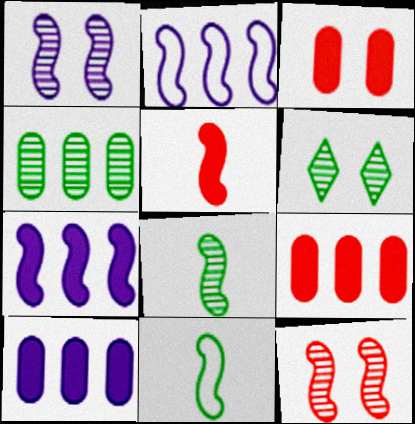[[4, 6, 8], 
[7, 11, 12]]